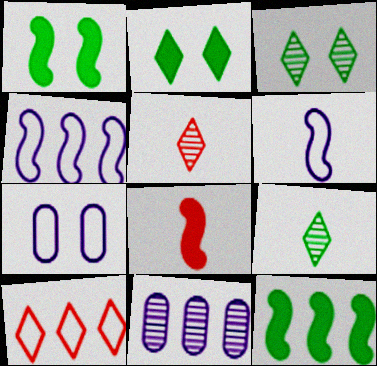[[5, 7, 12], 
[10, 11, 12]]